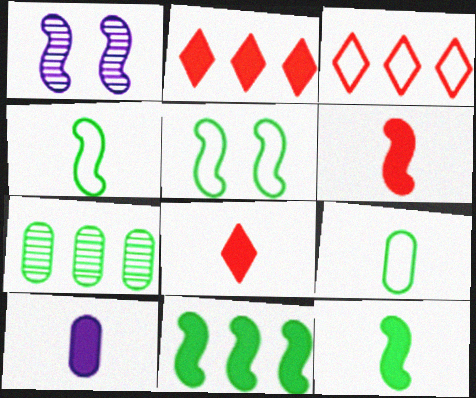[[1, 2, 9], 
[8, 10, 12]]